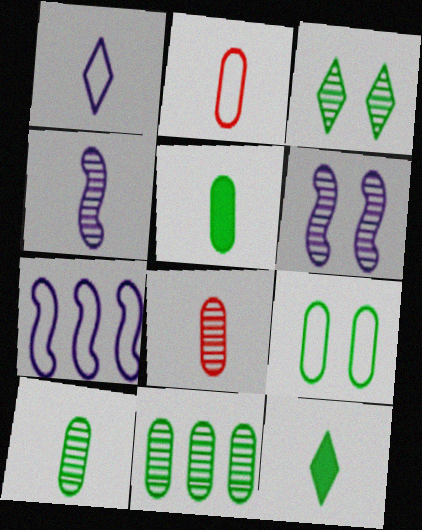[[2, 4, 12], 
[5, 9, 11]]